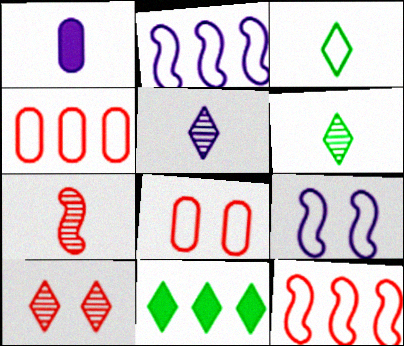[[1, 3, 7], 
[2, 3, 8], 
[3, 4, 9]]